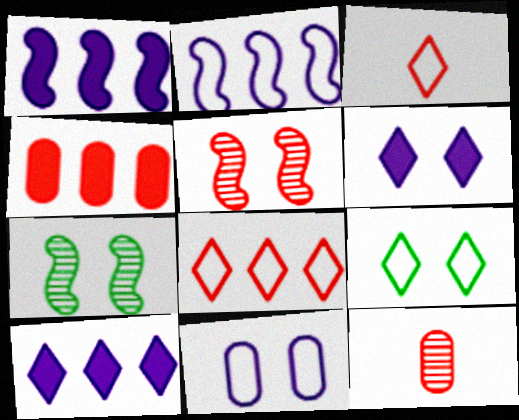[[1, 9, 12], 
[3, 4, 5]]